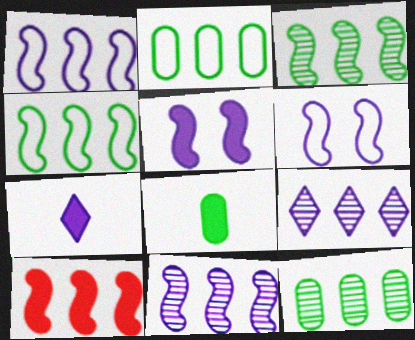[[1, 3, 10], 
[2, 9, 10], 
[4, 10, 11]]